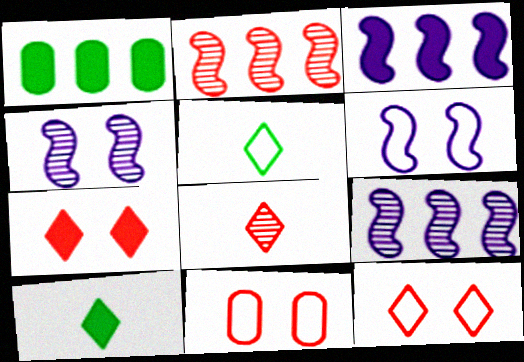[[1, 6, 8], 
[9, 10, 11]]